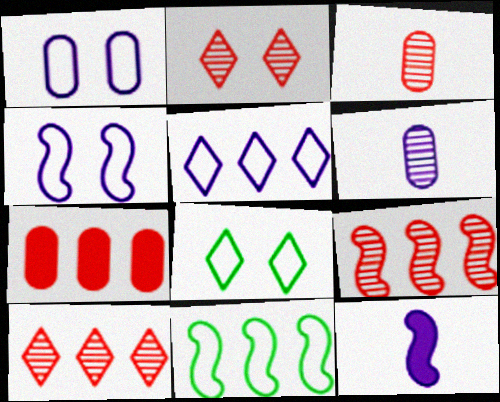[[2, 3, 9]]